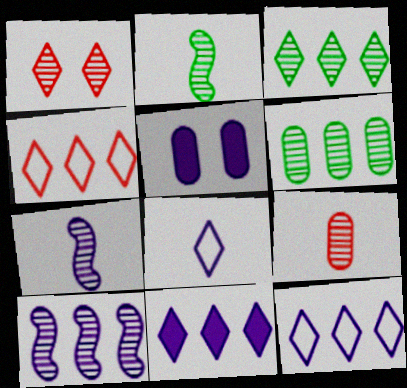[[1, 6, 7], 
[2, 4, 5], 
[3, 4, 11], 
[5, 7, 12], 
[5, 8, 10]]